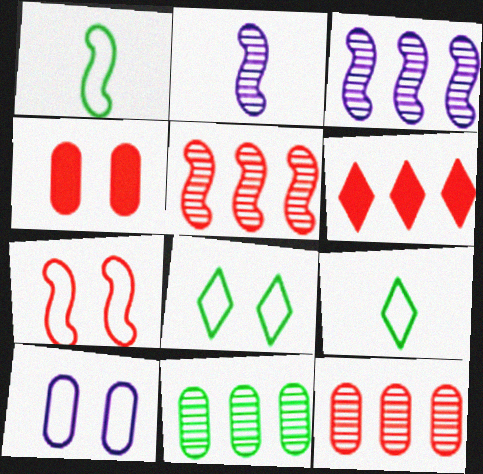[[3, 4, 9], 
[7, 8, 10]]